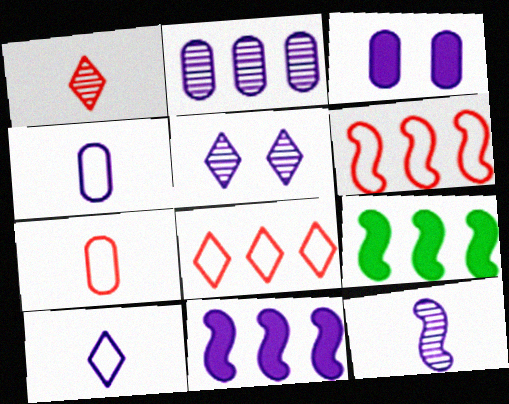[[2, 3, 4], 
[2, 5, 12], 
[2, 8, 9], 
[4, 5, 11], 
[5, 7, 9]]